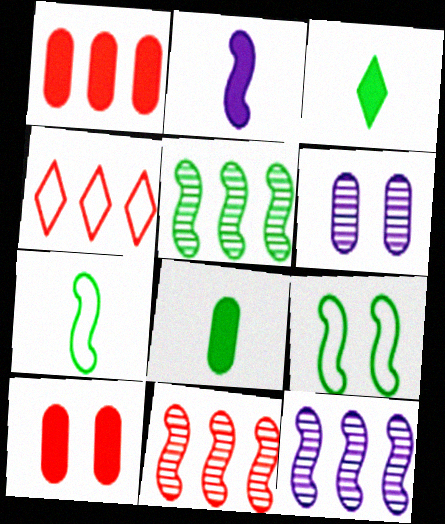[[1, 4, 11], 
[2, 9, 11], 
[5, 11, 12]]